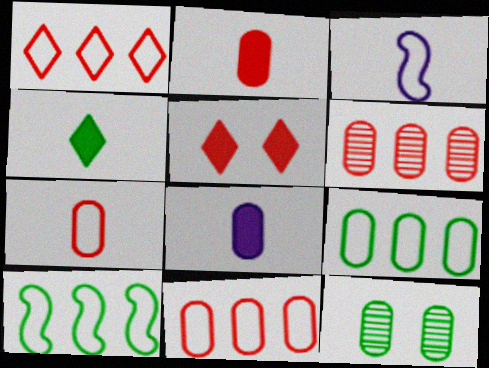[[4, 10, 12], 
[8, 11, 12]]